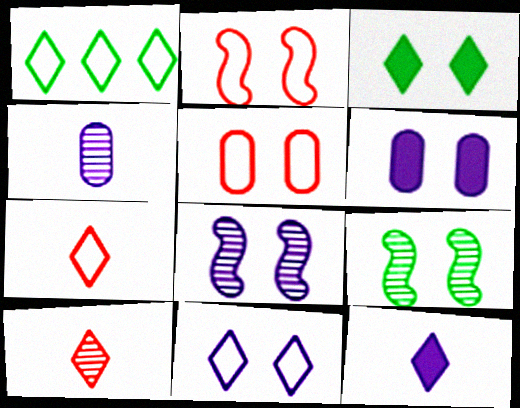[[1, 7, 11], 
[3, 5, 8], 
[6, 8, 11]]